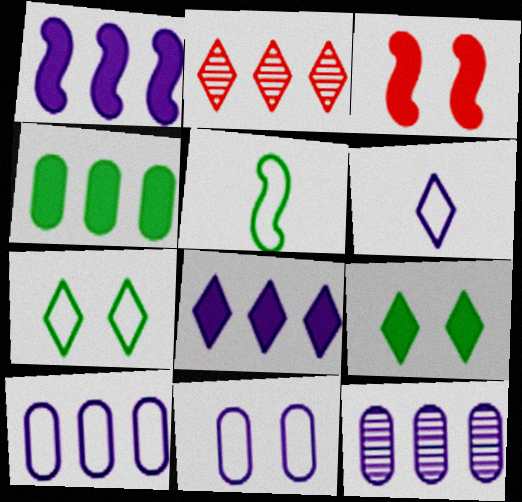[[2, 6, 9]]